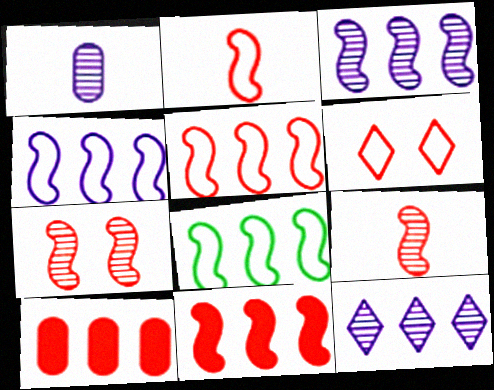[[2, 7, 11], 
[3, 8, 11], 
[4, 5, 8], 
[6, 9, 10], 
[8, 10, 12]]